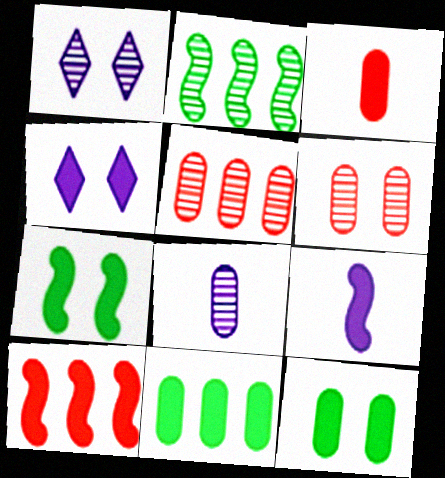[[7, 9, 10]]